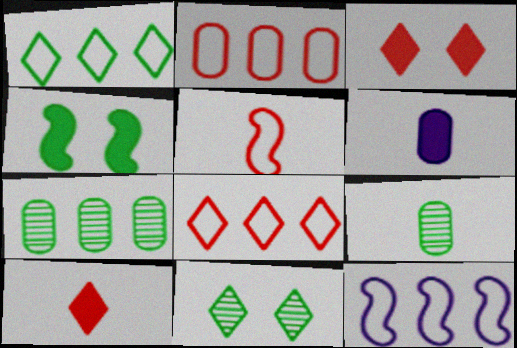[[1, 2, 12], 
[1, 4, 9], 
[3, 9, 12]]